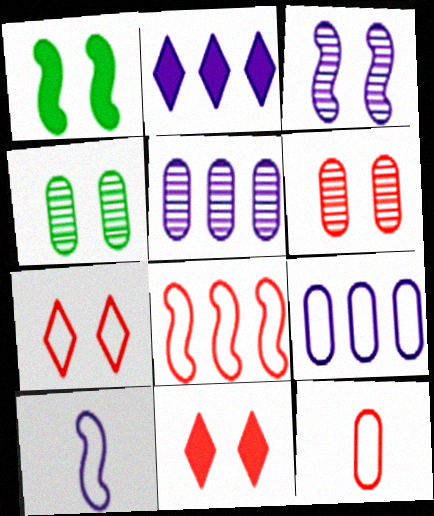[[7, 8, 12]]